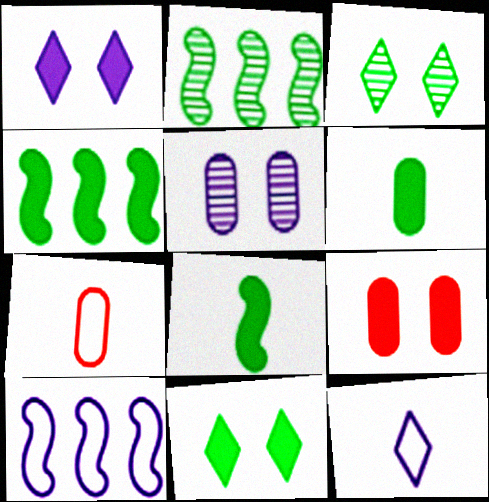[[1, 2, 7], 
[2, 9, 12], 
[4, 6, 11]]